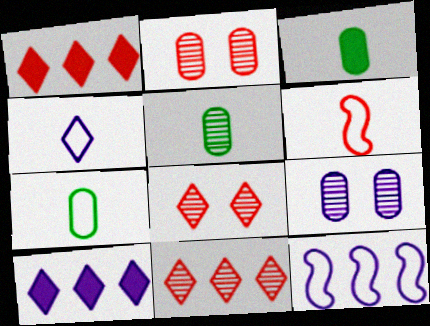[[1, 2, 6], 
[3, 5, 7], 
[3, 8, 12], 
[4, 6, 7]]